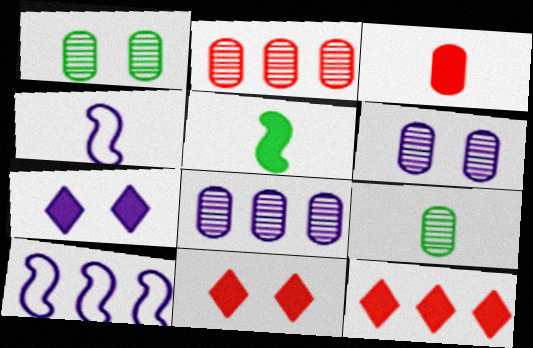[[1, 4, 12], 
[2, 6, 9], 
[4, 7, 8], 
[9, 10, 11]]